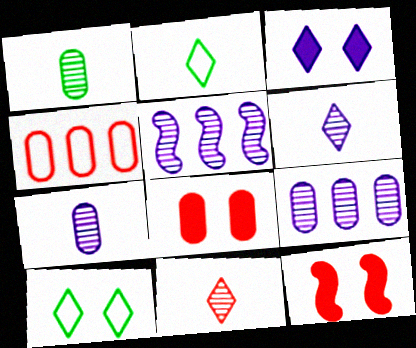[[2, 5, 8], 
[2, 9, 12], 
[4, 11, 12]]